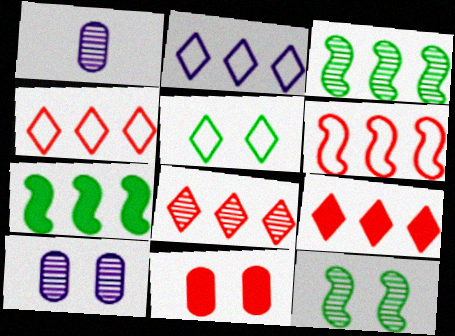[[1, 8, 12], 
[4, 8, 9]]